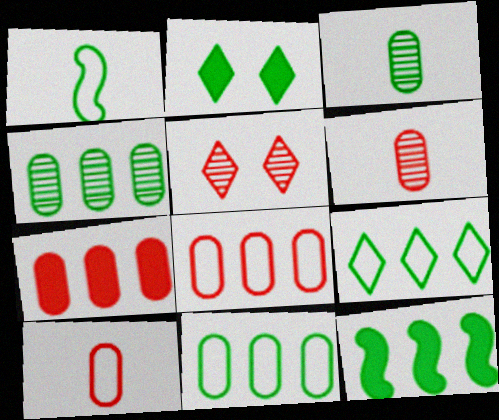[[1, 2, 4], 
[4, 9, 12]]